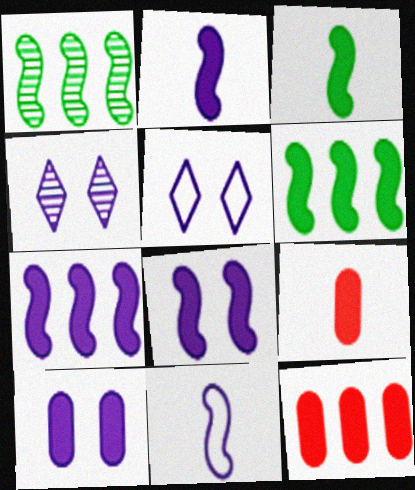[[1, 5, 9], 
[2, 7, 8]]